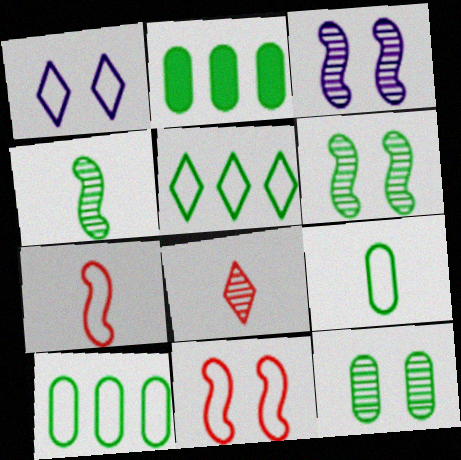[[1, 7, 10], 
[2, 9, 12]]